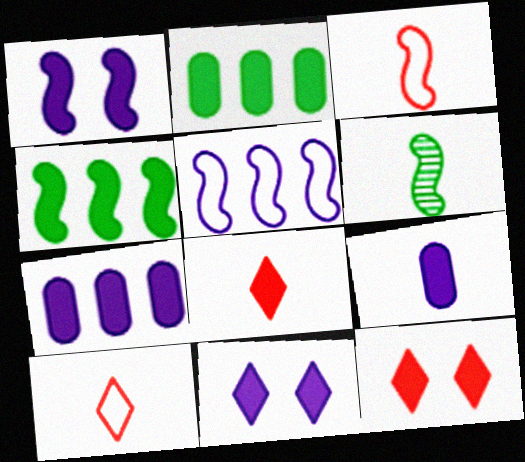[[1, 2, 8], 
[4, 9, 12], 
[6, 9, 10]]